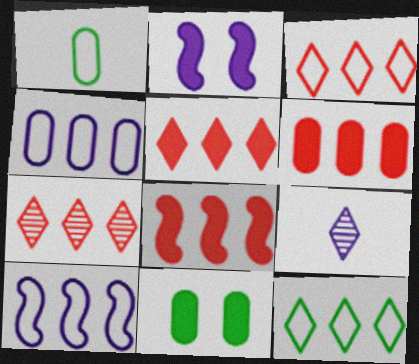[[1, 2, 7], 
[2, 4, 9], 
[3, 5, 7], 
[5, 6, 8]]